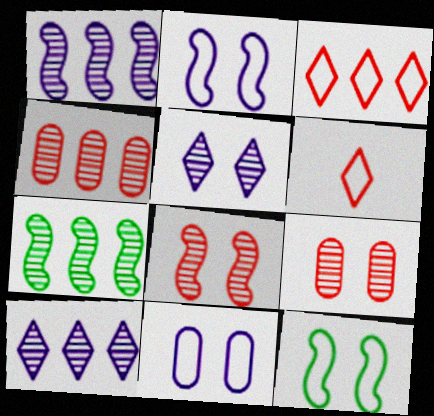[[4, 7, 10]]